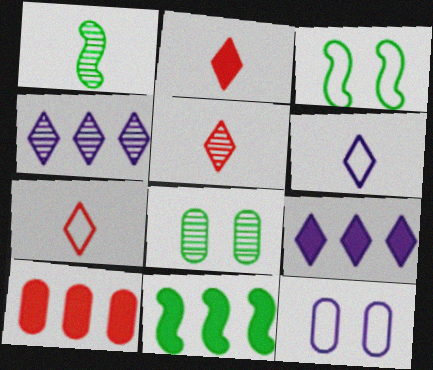[[1, 3, 11], 
[2, 5, 7], 
[5, 11, 12], 
[9, 10, 11]]